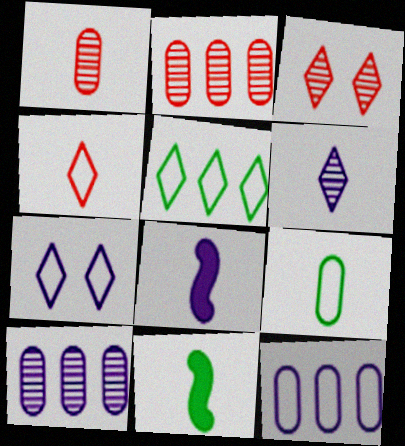[[2, 7, 11], 
[3, 11, 12], 
[4, 5, 7], 
[7, 8, 10]]